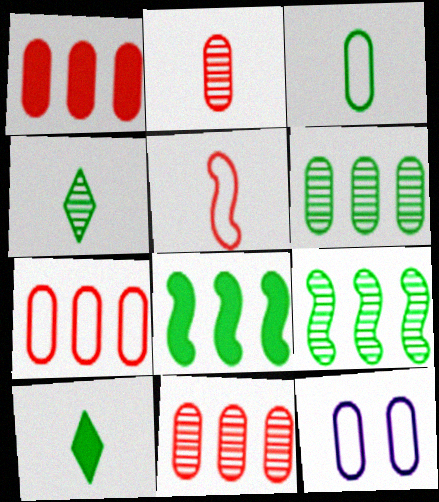[[1, 7, 11], 
[3, 7, 12]]